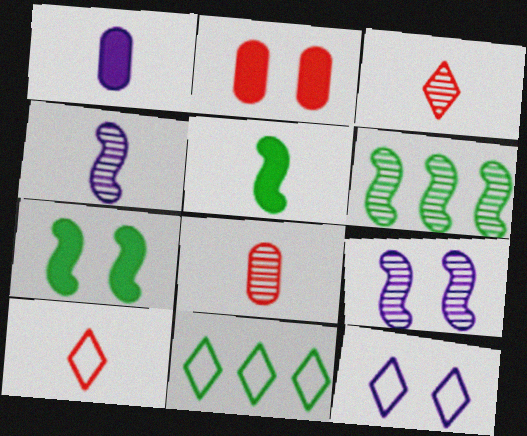[[2, 4, 11], 
[10, 11, 12]]